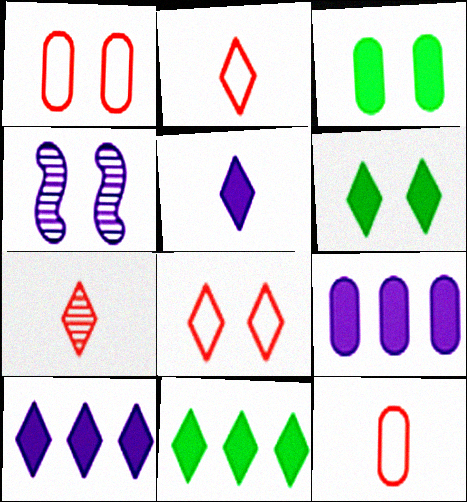[[1, 4, 6], 
[3, 4, 8], 
[4, 11, 12]]